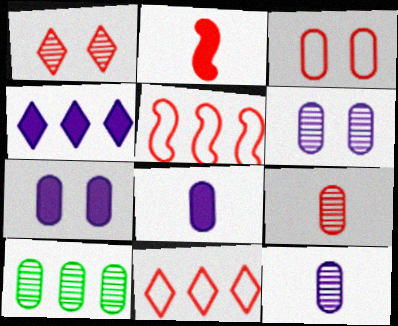[[3, 8, 10], 
[4, 5, 10], 
[6, 9, 10]]